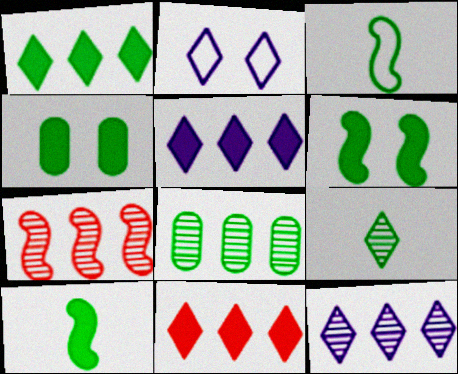[[1, 4, 10], 
[1, 5, 11], 
[2, 9, 11], 
[7, 8, 12]]